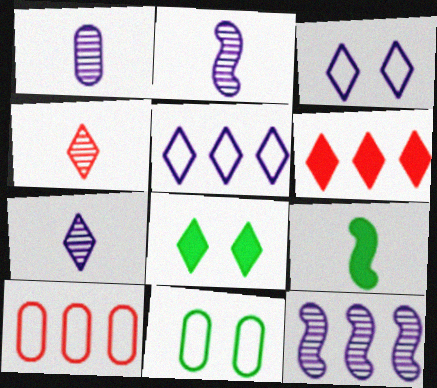[[1, 2, 7], 
[2, 6, 11], 
[2, 8, 10], 
[4, 5, 8]]